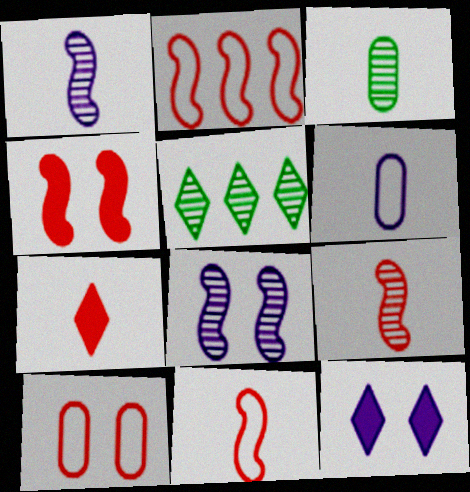[[2, 3, 12], 
[2, 4, 9], 
[4, 5, 6]]